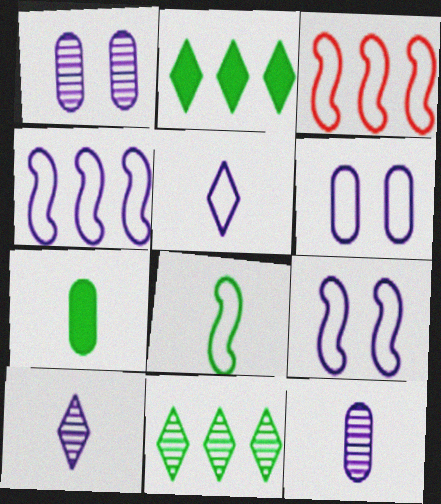[[3, 8, 9], 
[4, 5, 6]]